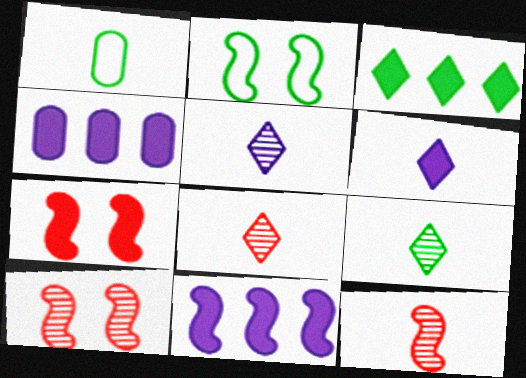[[1, 6, 12], 
[2, 4, 8], 
[2, 11, 12], 
[5, 8, 9]]